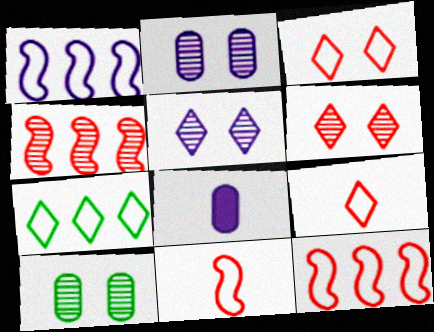[[1, 5, 8]]